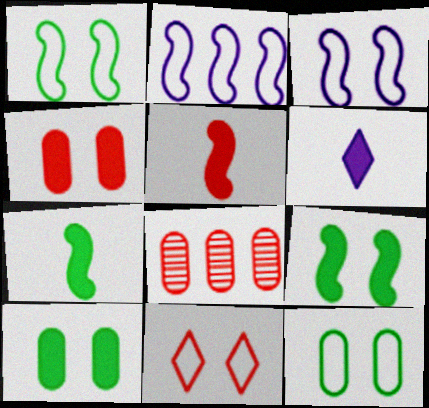[[1, 6, 8], 
[3, 11, 12], 
[5, 8, 11]]